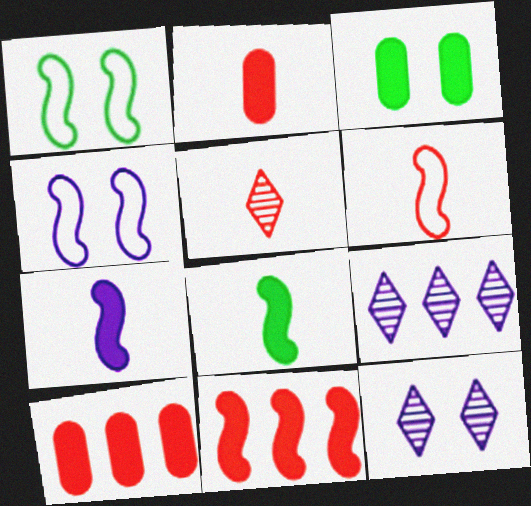[[1, 2, 9], 
[2, 5, 6], 
[3, 6, 9]]